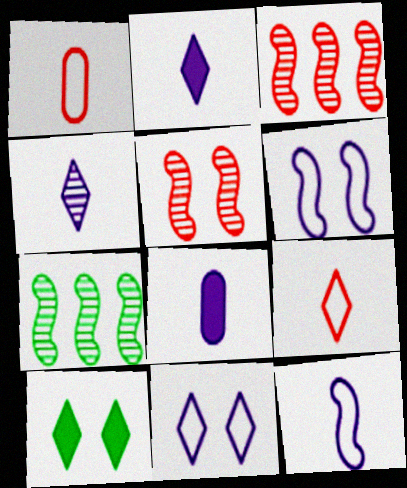[[4, 8, 12]]